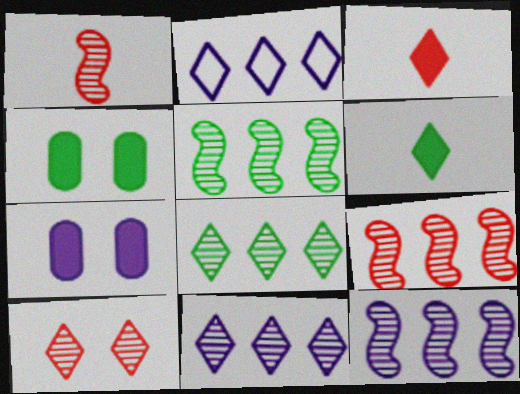[[1, 2, 4], 
[2, 6, 10], 
[5, 9, 12]]